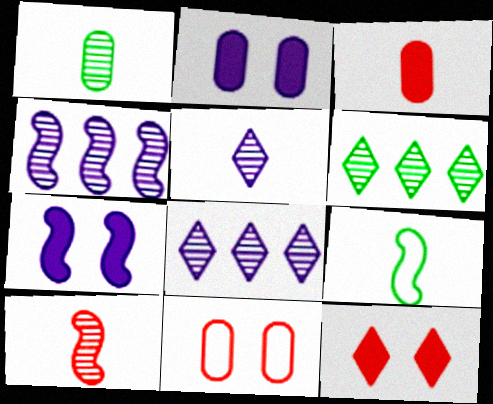[[1, 5, 10], 
[3, 5, 9]]